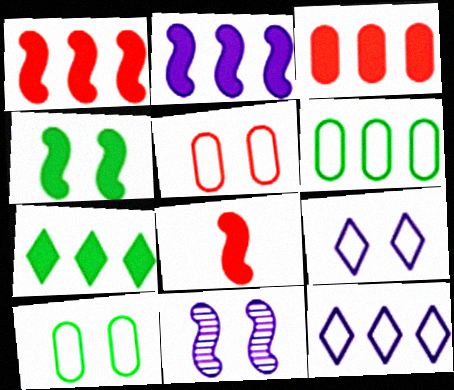[[2, 3, 7], 
[2, 4, 8]]